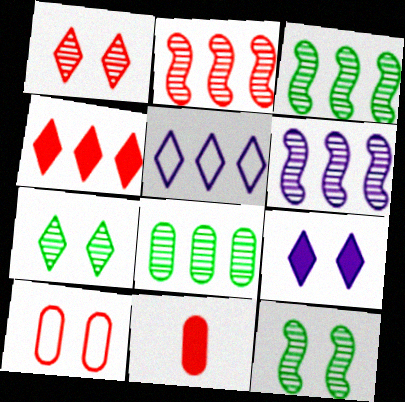[[2, 3, 6], 
[5, 11, 12], 
[9, 10, 12]]